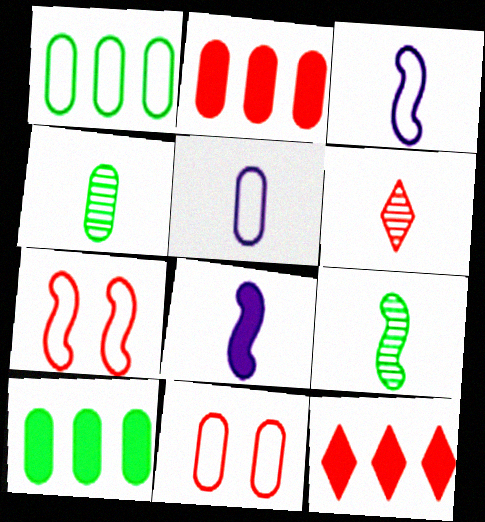[[1, 5, 11], 
[2, 6, 7]]